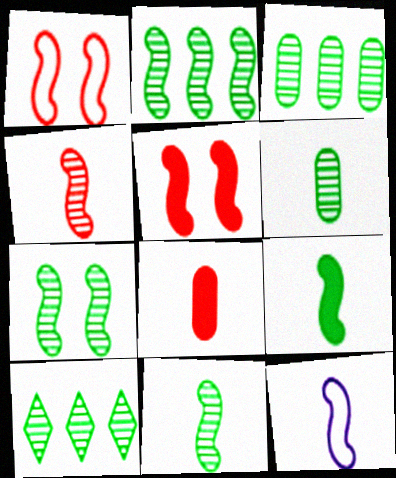[[2, 3, 10], 
[2, 5, 12], 
[2, 7, 11], 
[4, 9, 12], 
[6, 7, 10]]